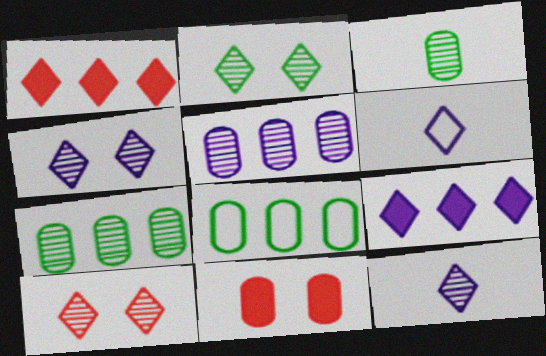[[1, 2, 6], 
[2, 4, 10], 
[4, 6, 9]]